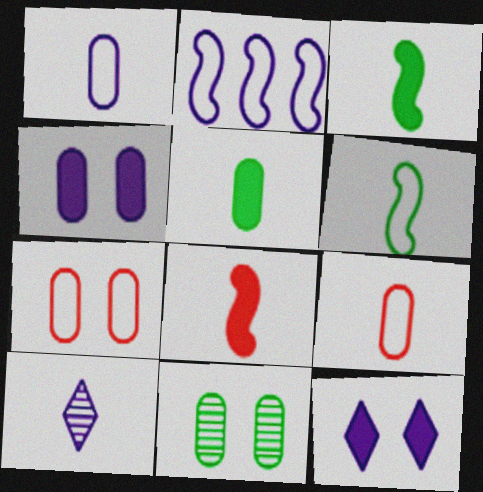[[2, 4, 10], 
[3, 9, 10], 
[4, 7, 11]]